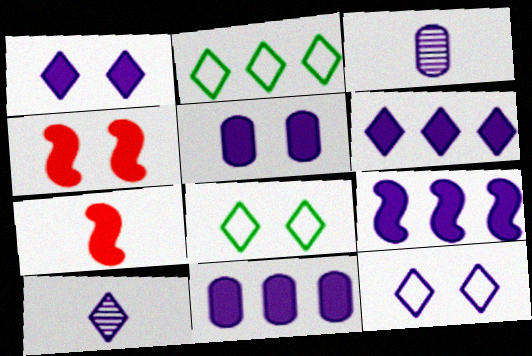[[2, 3, 4], 
[3, 9, 12], 
[6, 9, 11], 
[6, 10, 12]]